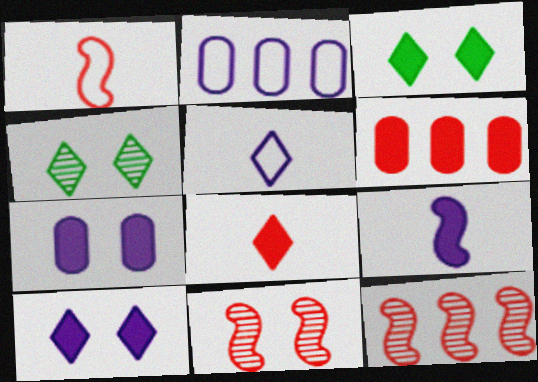[[3, 6, 9]]